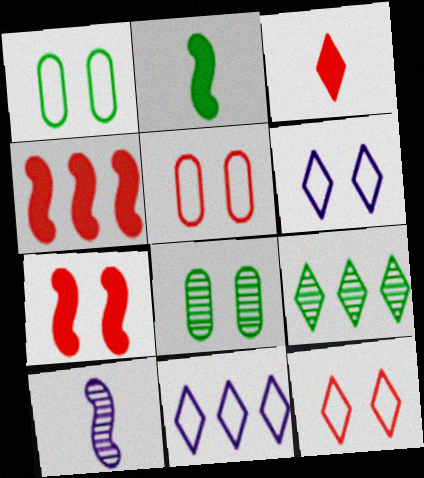[[1, 2, 9], 
[3, 6, 9], 
[6, 7, 8]]